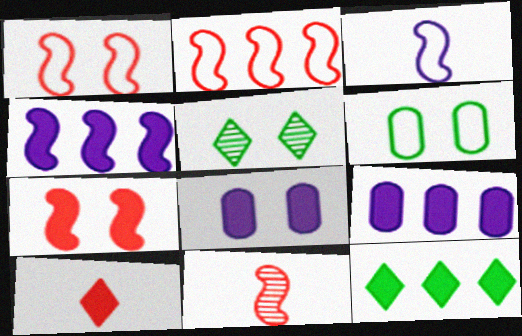[[1, 5, 8], 
[2, 7, 11]]